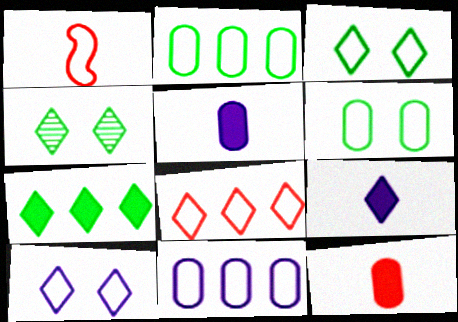[[1, 2, 10], 
[1, 3, 11], 
[4, 8, 9]]